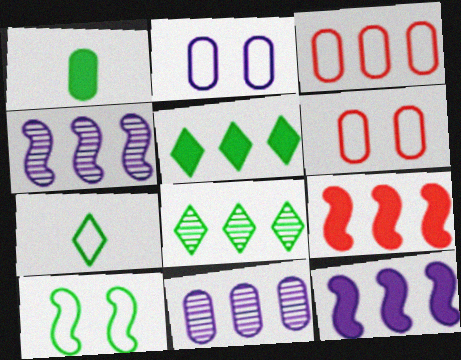[[1, 6, 11], 
[1, 8, 10], 
[3, 4, 5], 
[3, 8, 12]]